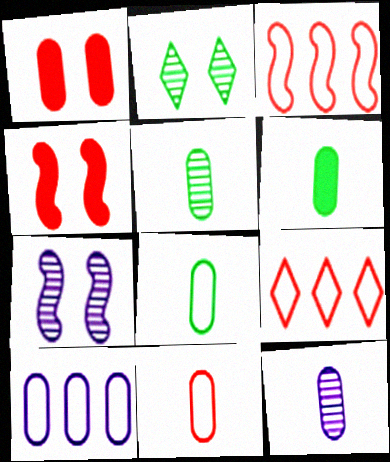[[1, 5, 10], 
[5, 6, 8], 
[6, 7, 9], 
[6, 11, 12]]